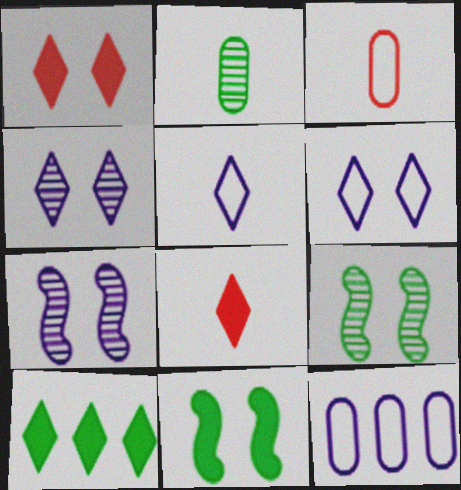[[3, 7, 10], 
[8, 9, 12]]